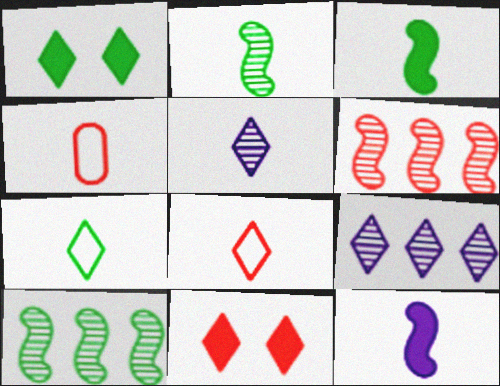[[1, 8, 9], 
[3, 4, 5], 
[4, 6, 11], 
[7, 9, 11]]